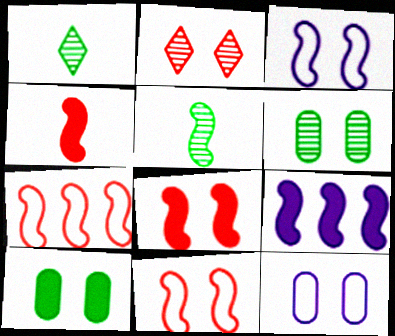[[2, 3, 10], 
[5, 9, 11]]